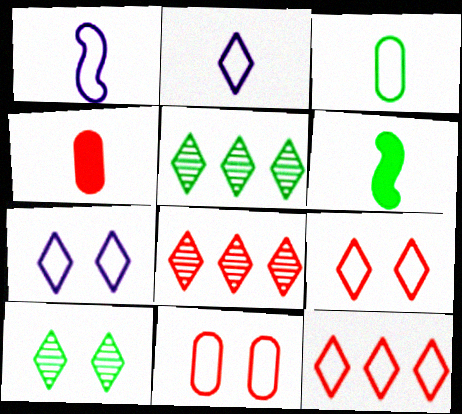[]